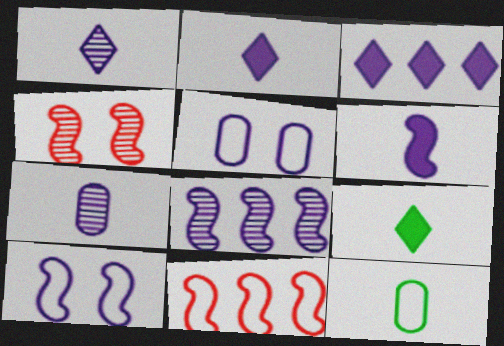[[2, 5, 8], 
[3, 4, 12], 
[3, 7, 10], 
[6, 8, 10]]